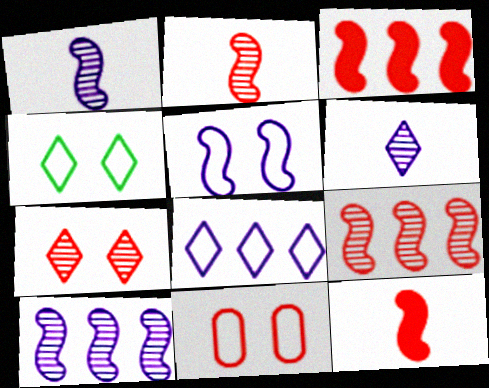[[4, 5, 11]]